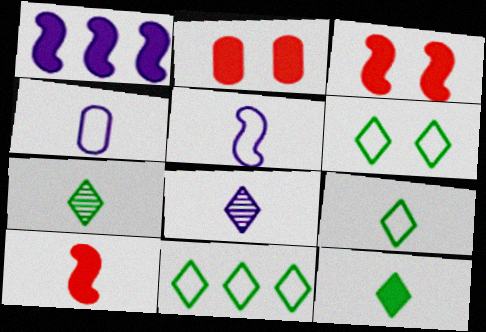[[1, 2, 12], 
[4, 7, 10], 
[6, 9, 11], 
[7, 9, 12]]